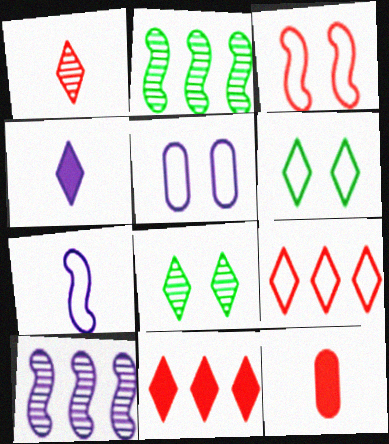[[3, 5, 6], 
[4, 5, 10], 
[4, 8, 9], 
[6, 10, 12]]